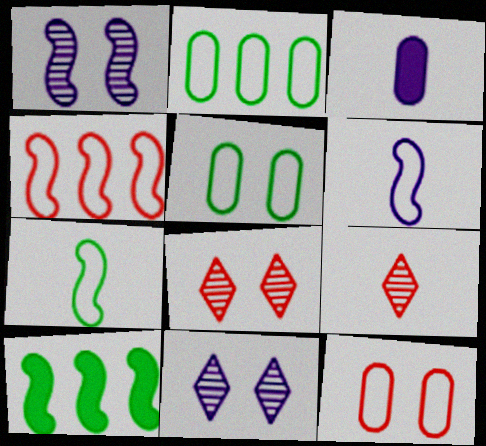[[3, 7, 9]]